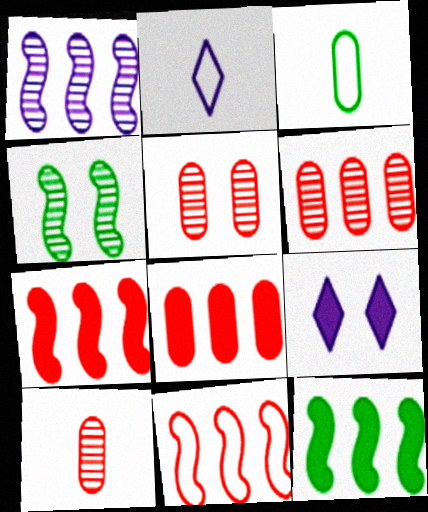[[1, 11, 12], 
[2, 4, 8], 
[2, 5, 12], 
[5, 6, 10]]